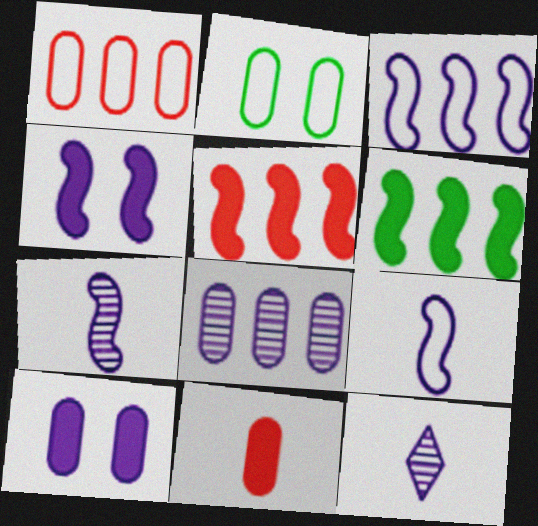[[2, 5, 12], 
[2, 8, 11], 
[3, 4, 7], 
[3, 10, 12]]